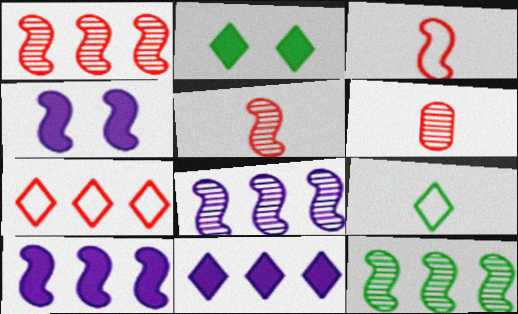[[1, 8, 12], 
[3, 4, 12]]